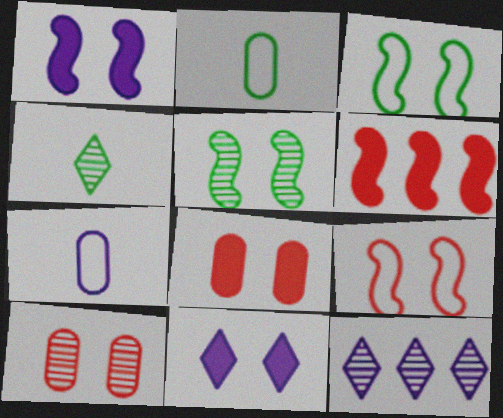[[1, 5, 9], 
[1, 7, 12], 
[3, 10, 11]]